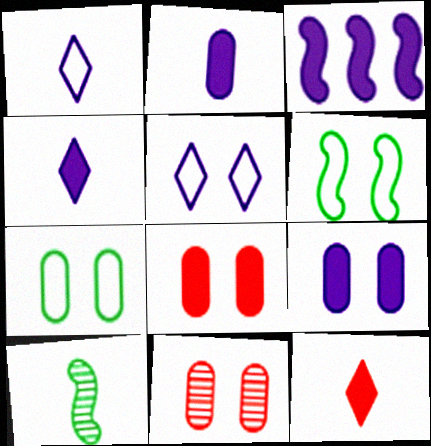[[3, 4, 9], 
[7, 9, 11]]